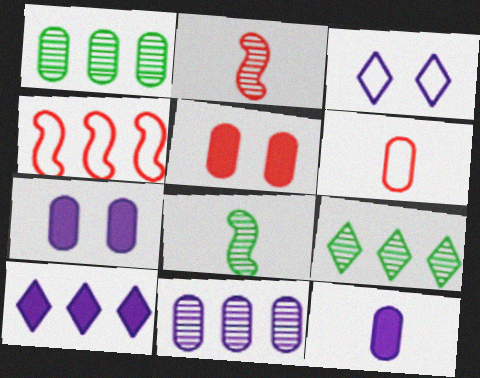[[1, 4, 10], 
[1, 6, 7]]